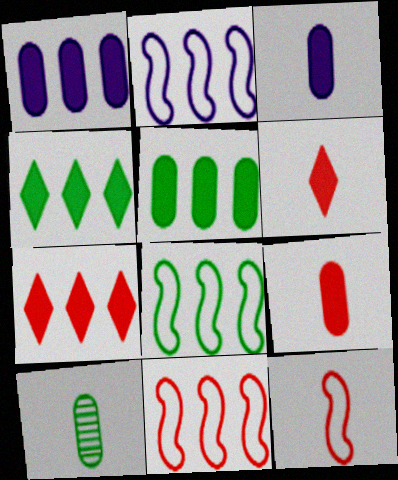[[2, 8, 11]]